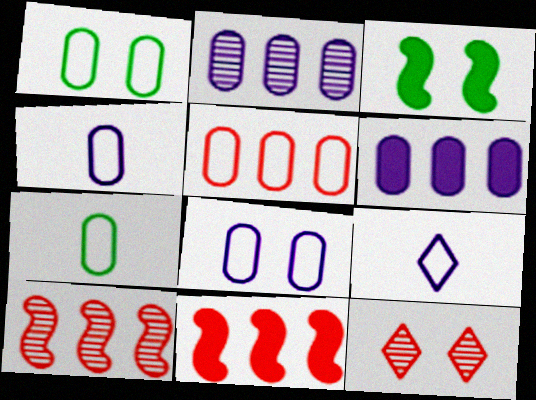[[1, 4, 5], 
[3, 8, 12], 
[5, 7, 8]]